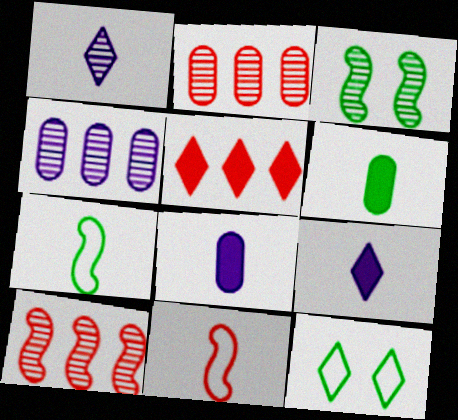[[1, 2, 3], 
[1, 5, 12], 
[1, 6, 11], 
[8, 10, 12]]